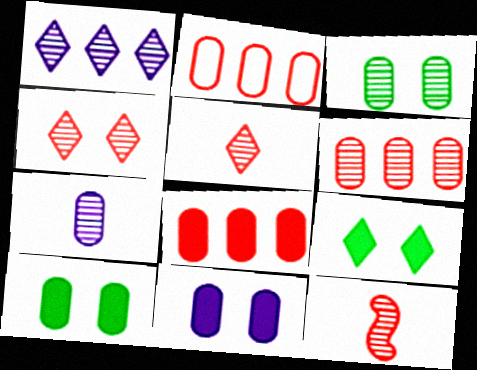[[1, 3, 12], 
[2, 6, 8], 
[2, 7, 10], 
[3, 6, 7], 
[4, 6, 12]]